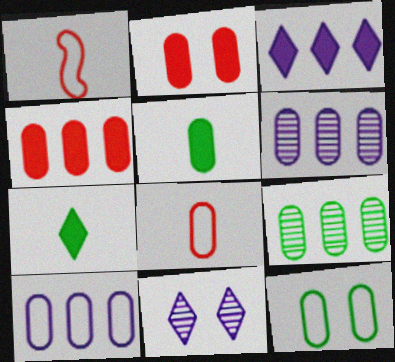[[4, 9, 10], 
[5, 9, 12], 
[8, 10, 12]]